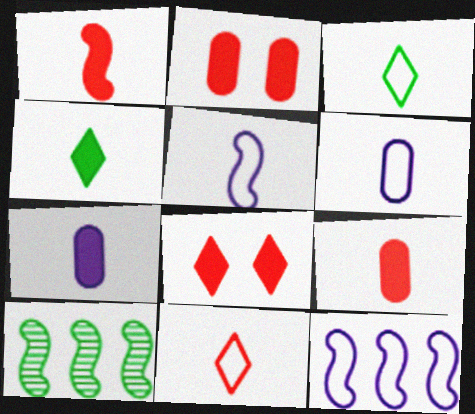[[1, 4, 7], 
[6, 8, 10]]